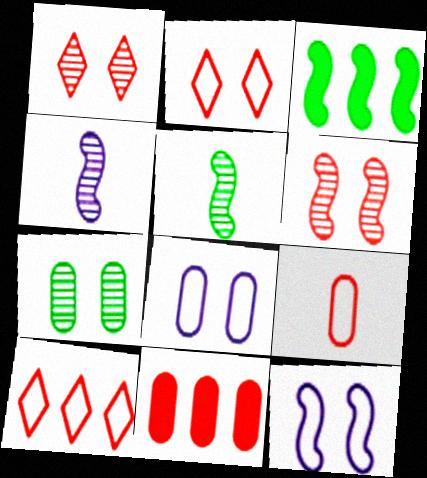[]